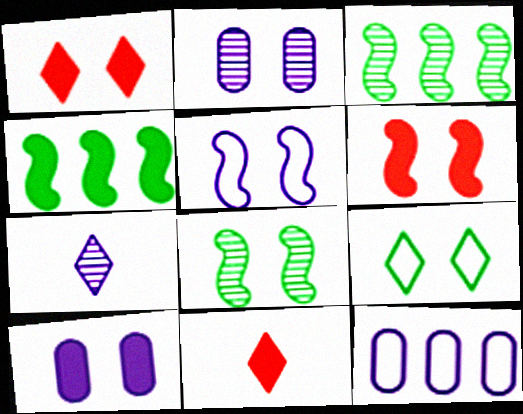[[2, 6, 9], 
[4, 10, 11], 
[5, 6, 8], 
[8, 11, 12]]